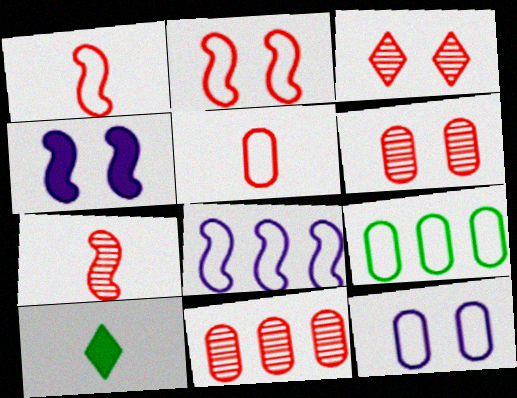[[3, 7, 11], 
[5, 9, 12], 
[6, 8, 10]]